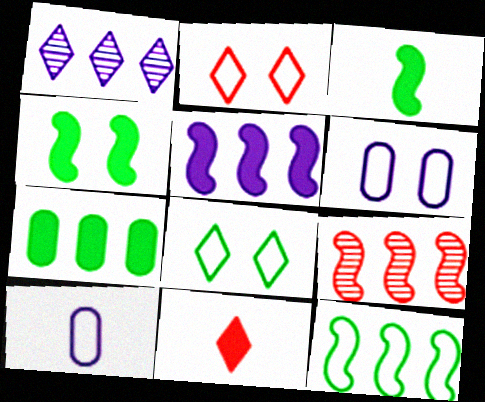[[1, 8, 11], 
[2, 10, 12], 
[5, 9, 12]]